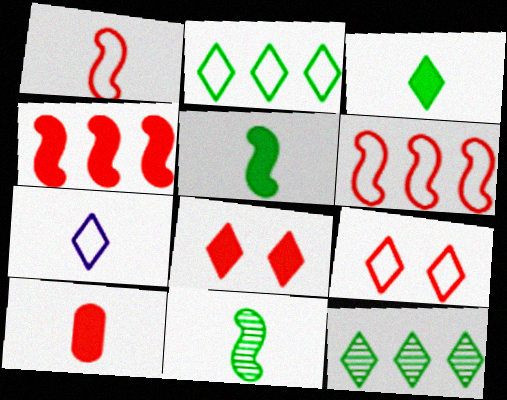[[2, 7, 9], 
[4, 8, 10], 
[7, 8, 12], 
[7, 10, 11]]